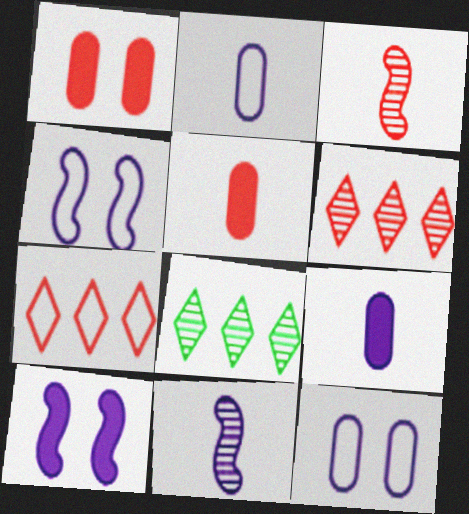[[1, 3, 7], 
[4, 5, 8]]